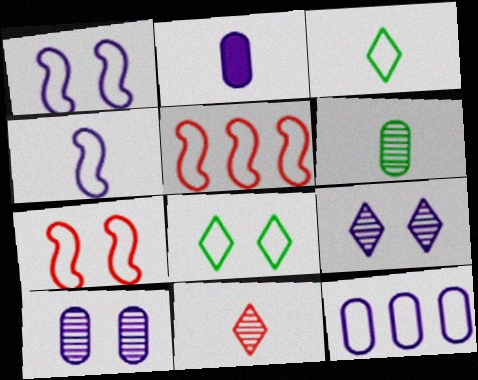[[2, 10, 12], 
[3, 7, 12]]